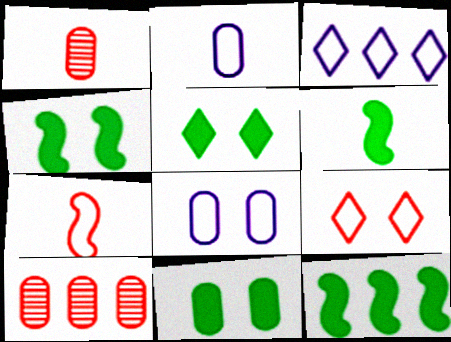[[1, 3, 4], 
[2, 10, 11], 
[3, 10, 12], 
[4, 5, 11], 
[4, 6, 12]]